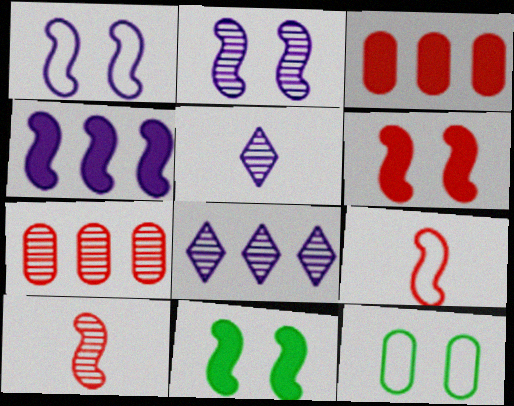[]